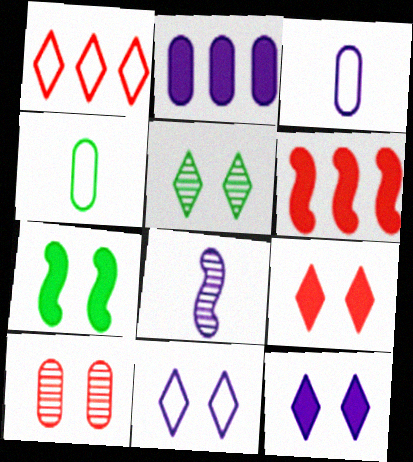[[2, 4, 10], 
[2, 8, 11], 
[3, 5, 6], 
[5, 9, 11], 
[7, 10, 11]]